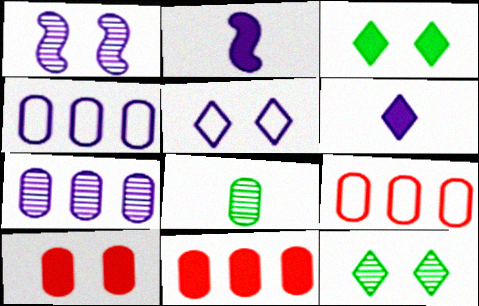[[1, 4, 6], 
[2, 3, 11], 
[2, 5, 7], 
[2, 9, 12], 
[4, 8, 10]]